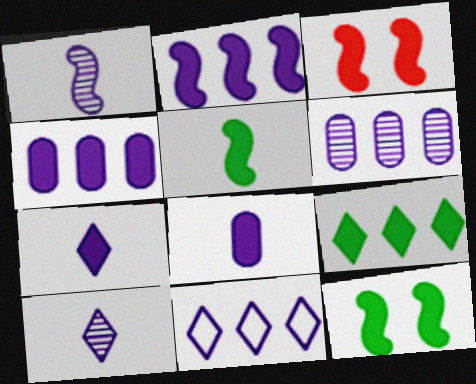[[2, 3, 5], 
[2, 6, 11], 
[3, 8, 9]]